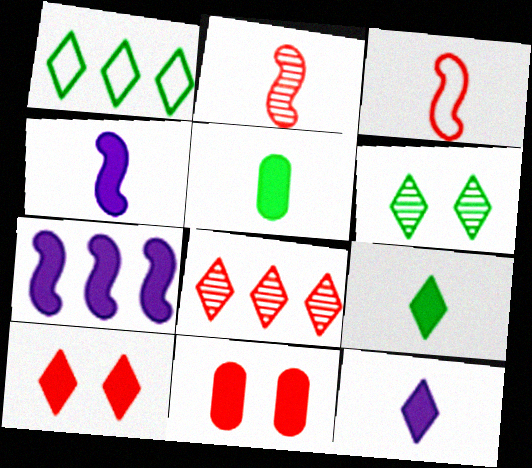[[1, 6, 9], 
[3, 8, 11], 
[5, 7, 10], 
[7, 9, 11]]